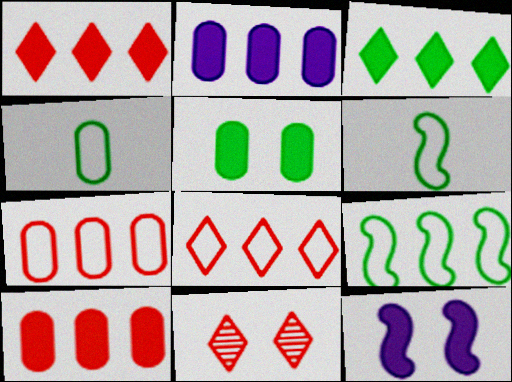[[2, 6, 11]]